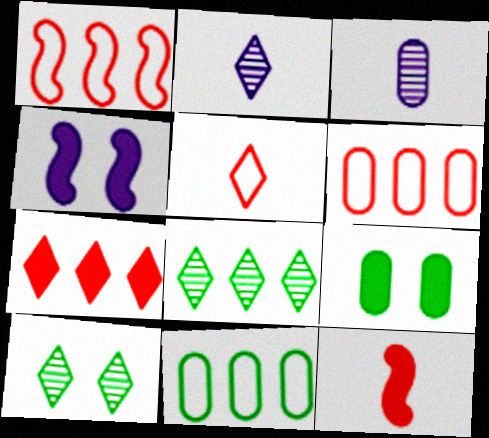[[1, 2, 9], 
[3, 6, 9]]